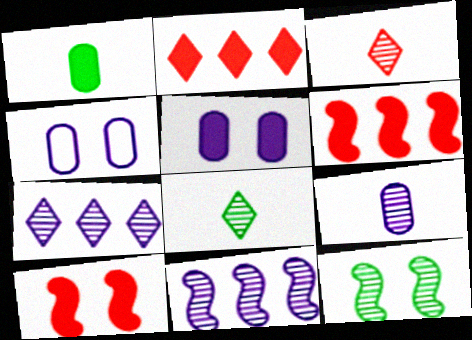[[4, 6, 8]]